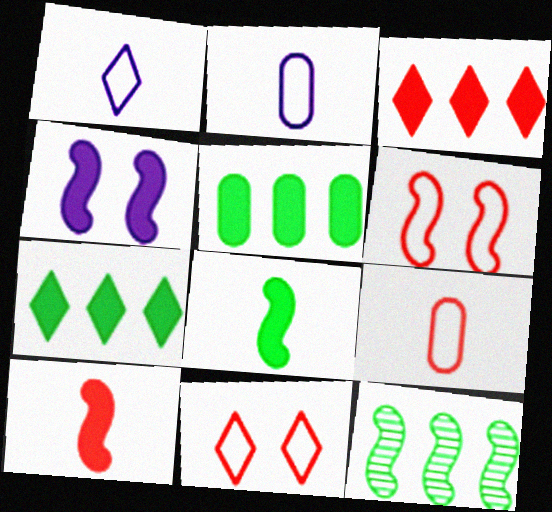[]